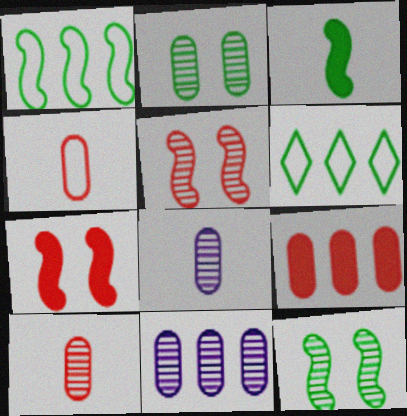[[1, 3, 12], 
[2, 3, 6], 
[2, 10, 11], 
[6, 7, 8]]